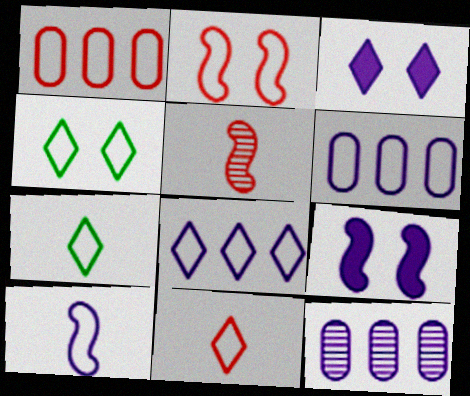[[1, 2, 11], 
[1, 4, 10], 
[2, 6, 7], 
[3, 10, 12], 
[4, 8, 11]]